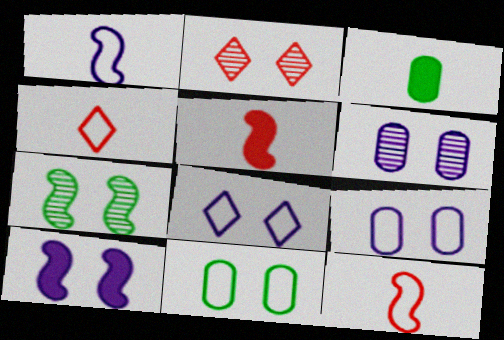[[2, 6, 7], 
[2, 10, 11], 
[6, 8, 10]]